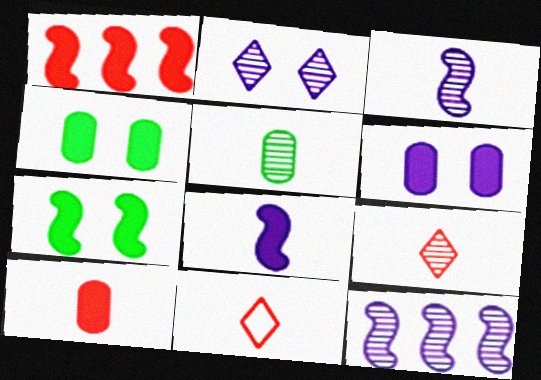[[1, 7, 8], 
[3, 5, 9], 
[4, 11, 12], 
[5, 8, 11]]